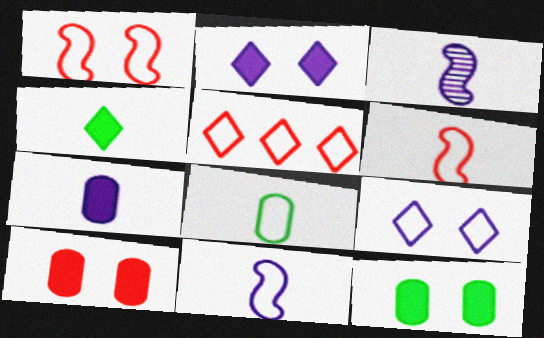[[3, 5, 12]]